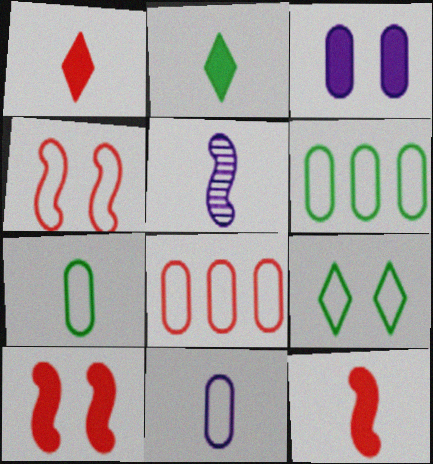[[1, 5, 7]]